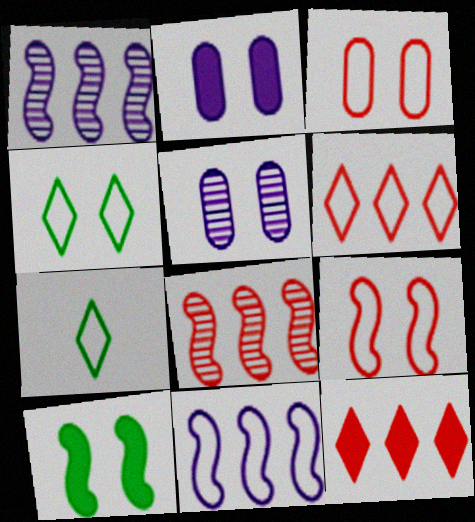[[2, 7, 8], 
[3, 7, 11]]